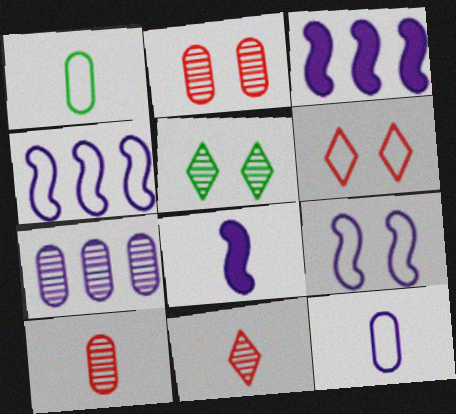[[1, 4, 6], 
[1, 8, 11]]